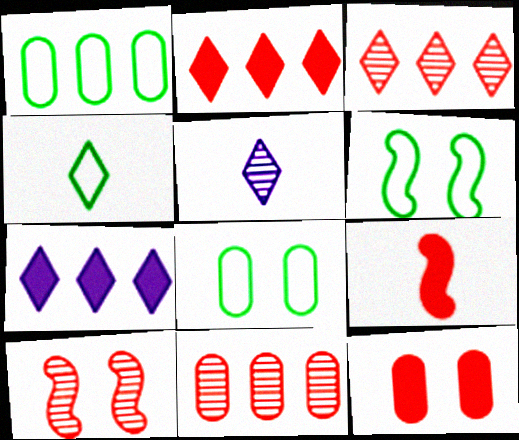[[1, 4, 6], 
[2, 9, 12]]